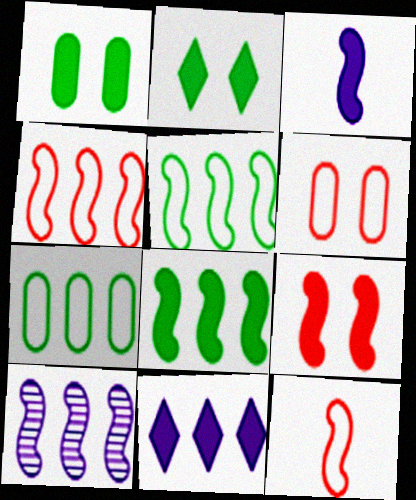[[3, 8, 9], 
[4, 8, 10]]